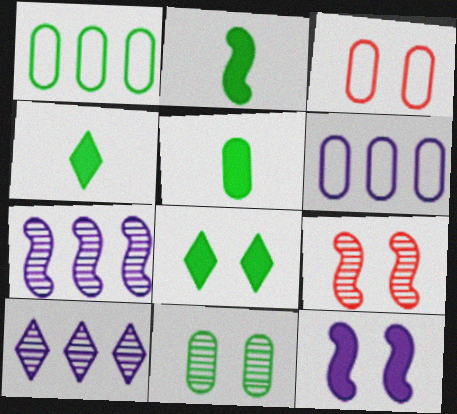[[1, 5, 11], 
[2, 3, 10], 
[2, 4, 5], 
[3, 4, 7], 
[4, 6, 9]]